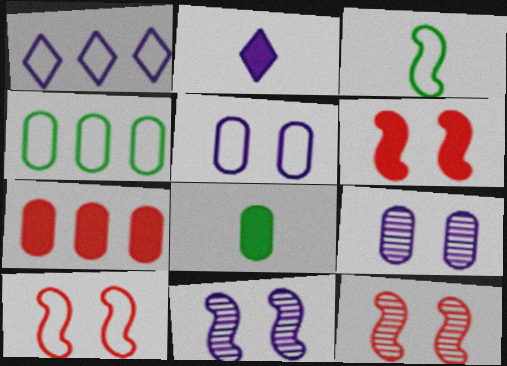[[1, 8, 12], 
[2, 4, 12], 
[6, 10, 12]]